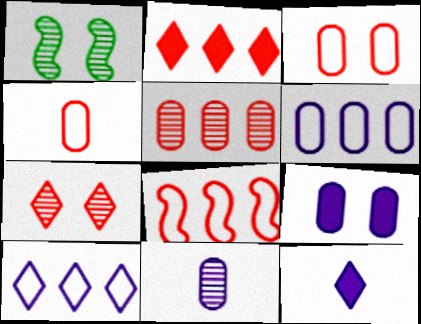[[2, 5, 8], 
[6, 9, 11]]